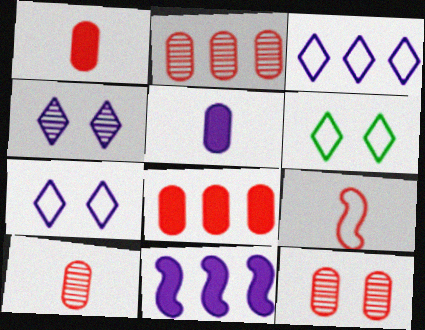[[2, 10, 12], 
[6, 10, 11]]